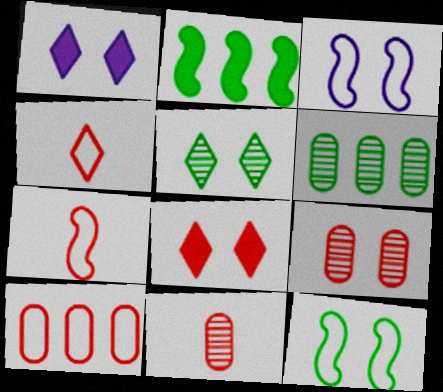[[1, 6, 7], 
[1, 9, 12]]